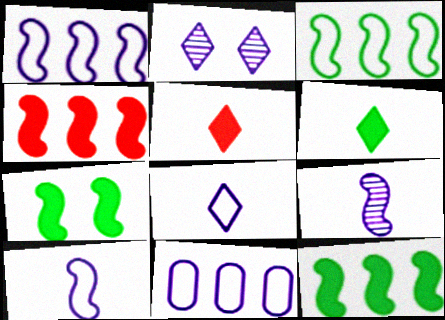[]